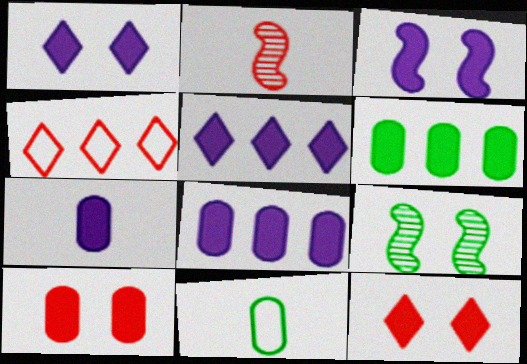[[2, 4, 10], 
[3, 5, 7], 
[4, 7, 9], 
[6, 7, 10]]